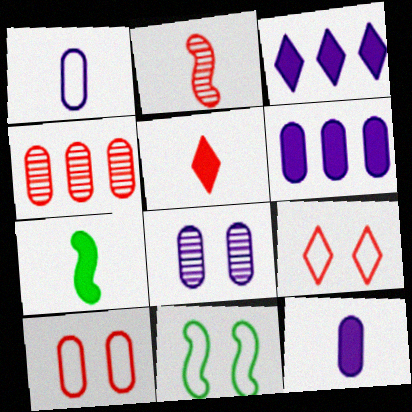[[1, 6, 8], 
[5, 7, 12]]